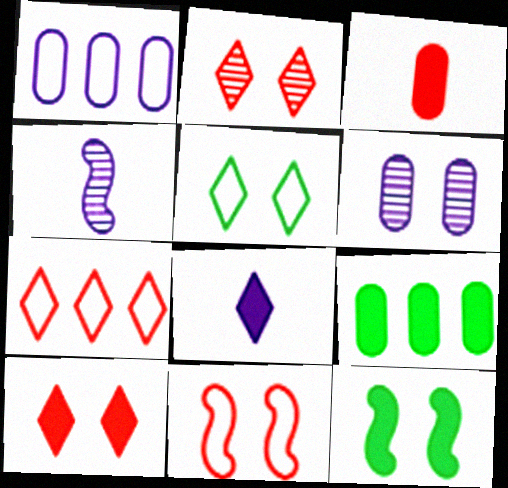[]